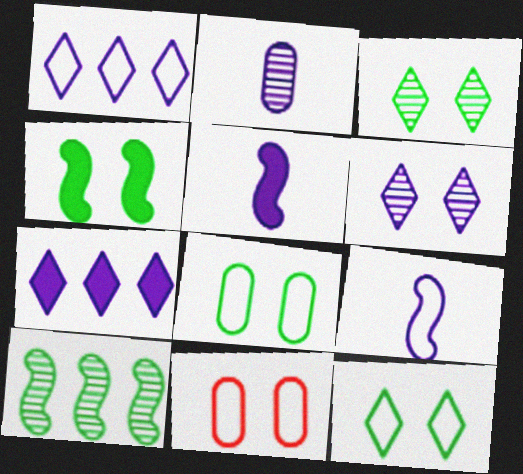[[3, 4, 8], 
[4, 6, 11]]